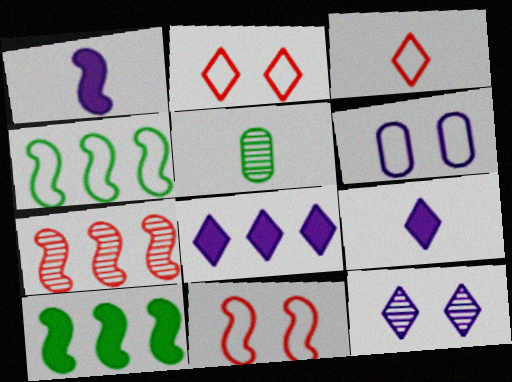[[1, 3, 5], 
[3, 4, 6], 
[5, 7, 12], 
[5, 8, 11]]